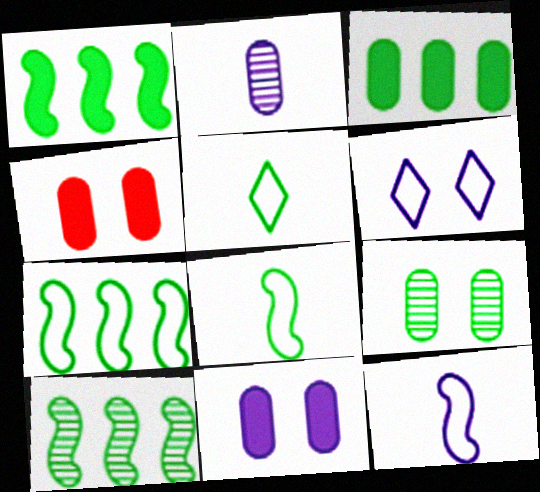[[1, 5, 9], 
[1, 7, 10]]